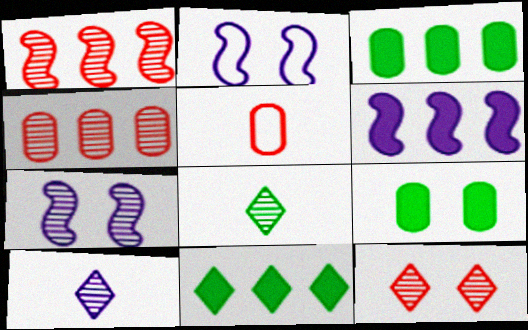[[2, 9, 12], 
[4, 7, 8], 
[5, 7, 11]]